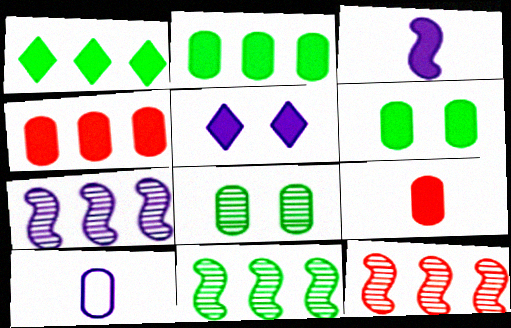[[4, 8, 10], 
[5, 7, 10], 
[7, 11, 12]]